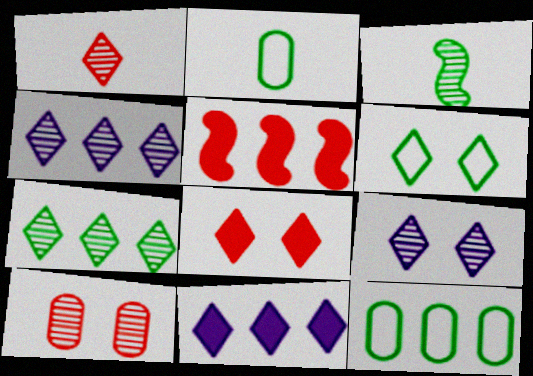[[1, 6, 11], 
[1, 7, 9], 
[2, 5, 9], 
[3, 4, 10], 
[4, 5, 12], 
[6, 8, 9]]